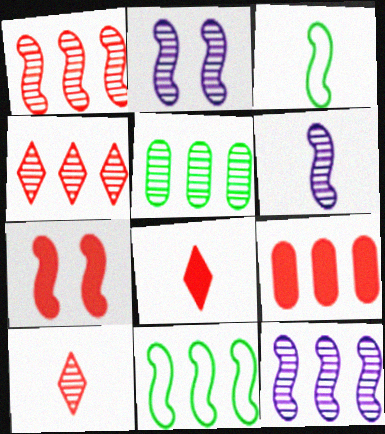[[2, 5, 10], 
[2, 6, 12], 
[3, 7, 12], 
[4, 5, 12], 
[6, 7, 11], 
[7, 8, 9]]